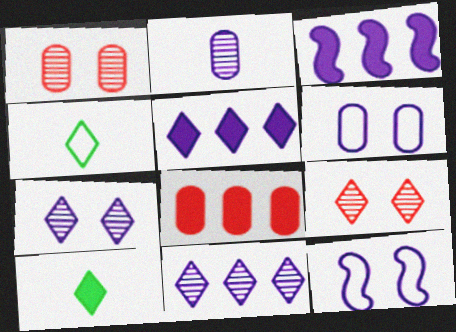[[1, 3, 4], 
[2, 5, 12], 
[4, 5, 9]]